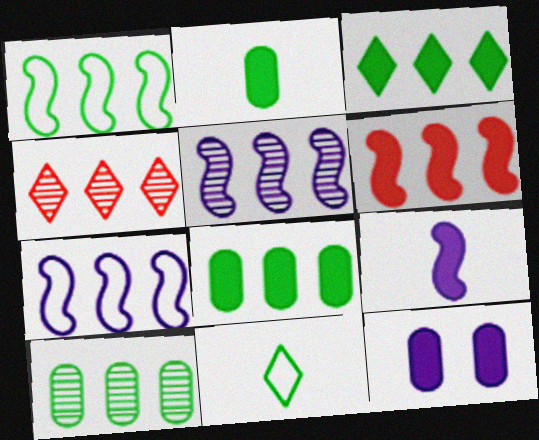[[1, 3, 10], 
[1, 5, 6], 
[4, 5, 10], 
[4, 7, 8]]